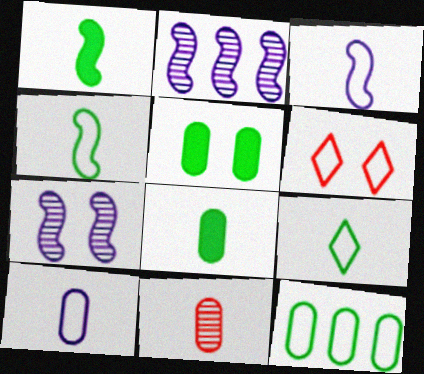[[2, 6, 8], 
[3, 6, 12], 
[5, 6, 7], 
[8, 10, 11]]